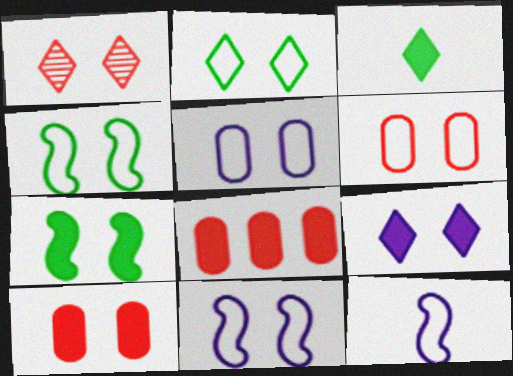[[1, 2, 9], 
[1, 5, 7], 
[2, 6, 11], 
[7, 9, 10]]